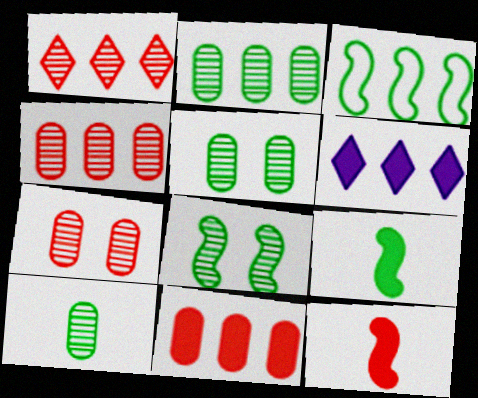[[2, 5, 10], 
[3, 4, 6], 
[3, 8, 9]]